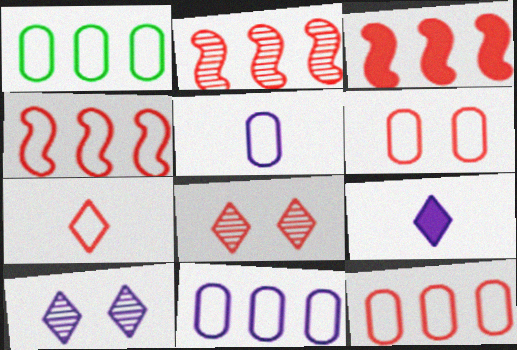[[1, 5, 6], 
[1, 11, 12], 
[2, 3, 4], 
[4, 6, 7]]